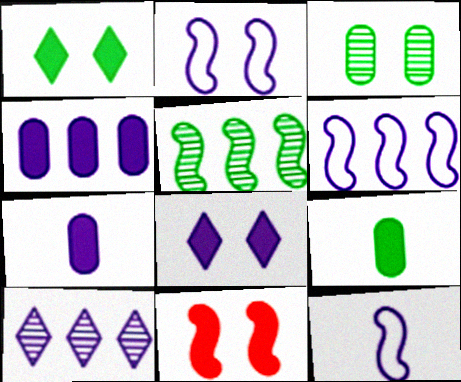[[2, 6, 12], 
[2, 7, 10], 
[4, 6, 10], 
[5, 11, 12]]